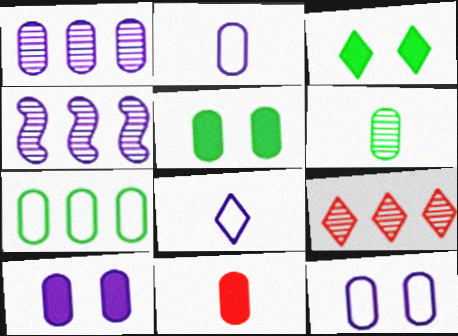[[1, 2, 10], 
[2, 6, 11], 
[3, 8, 9], 
[4, 8, 10], 
[5, 6, 7]]